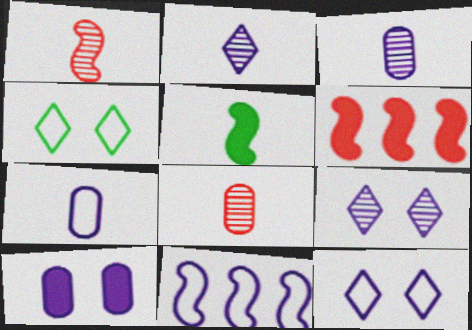[[2, 10, 11], 
[3, 4, 6], 
[7, 11, 12]]